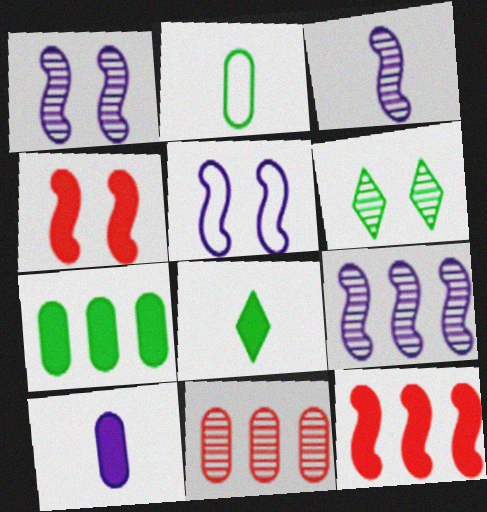[[1, 3, 9], 
[3, 6, 11], 
[5, 8, 11]]